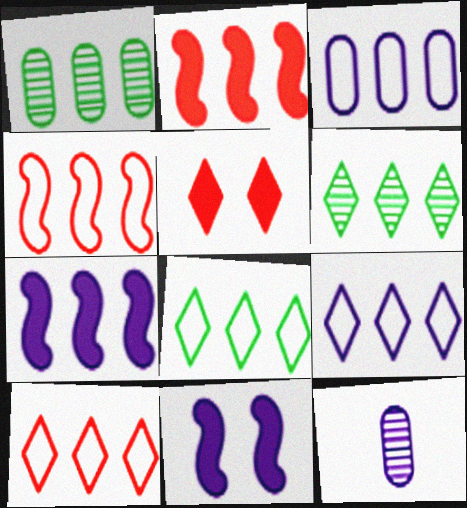[[1, 2, 9], 
[1, 7, 10], 
[2, 3, 6], 
[3, 4, 8], 
[8, 9, 10], 
[9, 11, 12]]